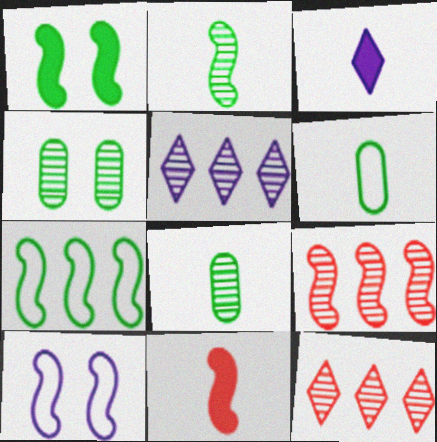[[1, 2, 7]]